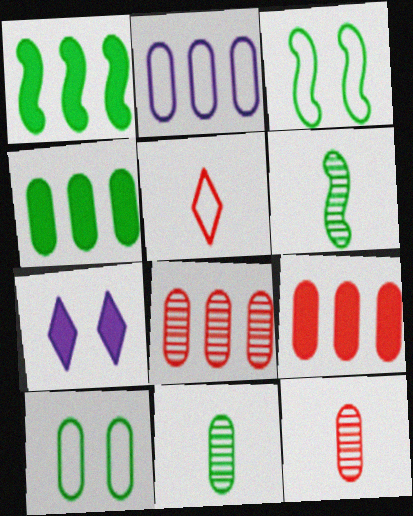[[1, 3, 6], 
[2, 3, 5], 
[2, 4, 8], 
[4, 10, 11]]